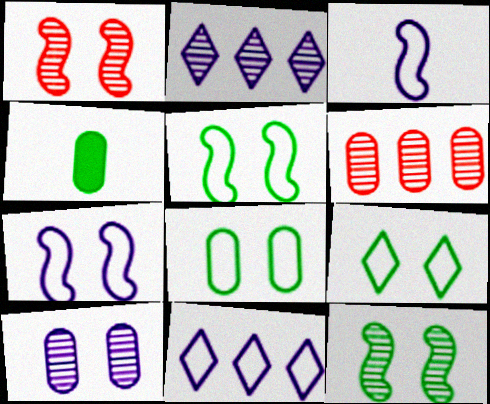[[1, 4, 11], 
[5, 8, 9]]